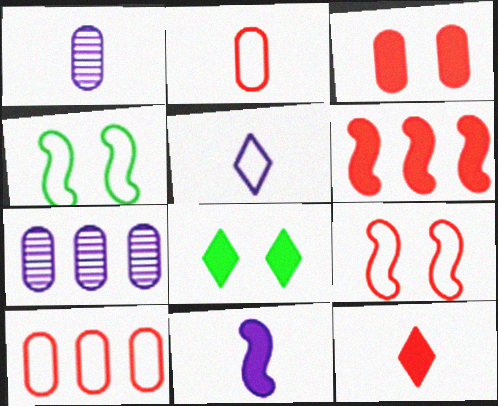[[1, 5, 11], 
[3, 6, 12], 
[4, 5, 10], 
[4, 7, 12]]